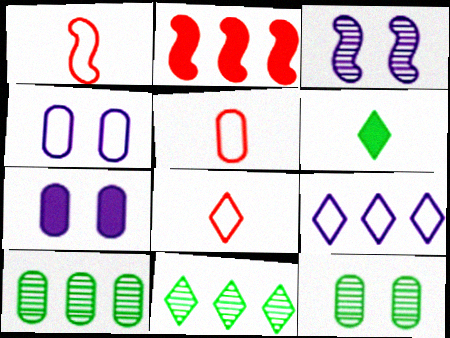[[1, 5, 8], 
[1, 7, 11], 
[2, 6, 7], 
[2, 9, 10], 
[5, 7, 10]]